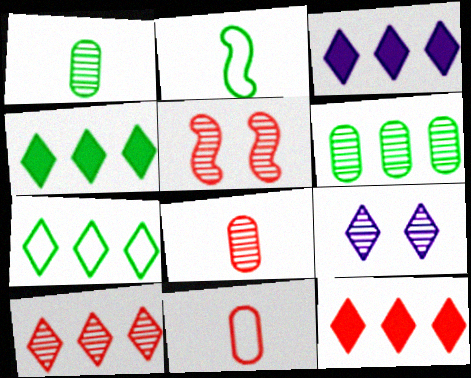[[3, 4, 12], 
[3, 7, 10], 
[5, 8, 10], 
[5, 11, 12]]